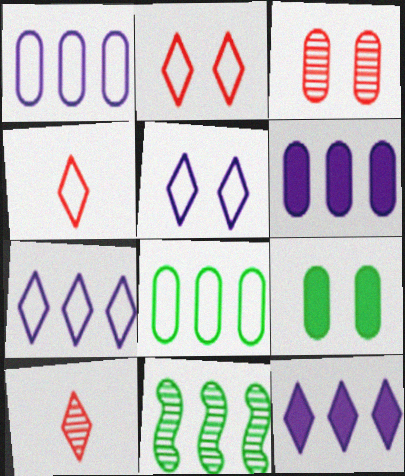[]